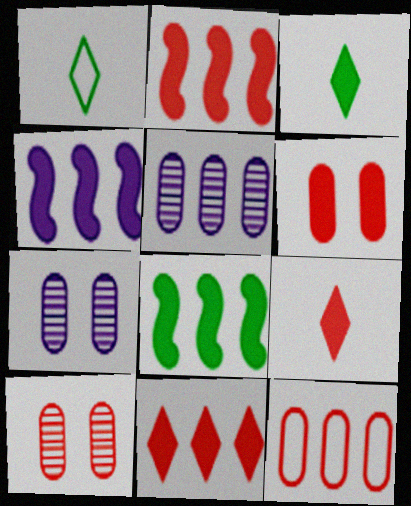[[1, 2, 7], 
[1, 4, 10], 
[2, 4, 8], 
[2, 6, 9], 
[3, 4, 6]]